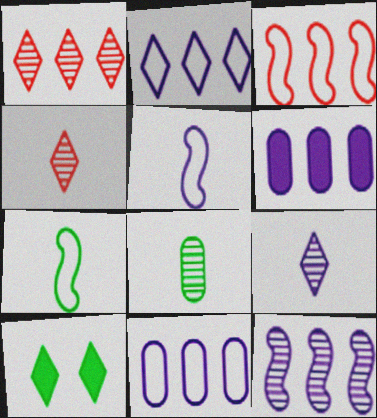[[2, 4, 10], 
[2, 6, 12]]